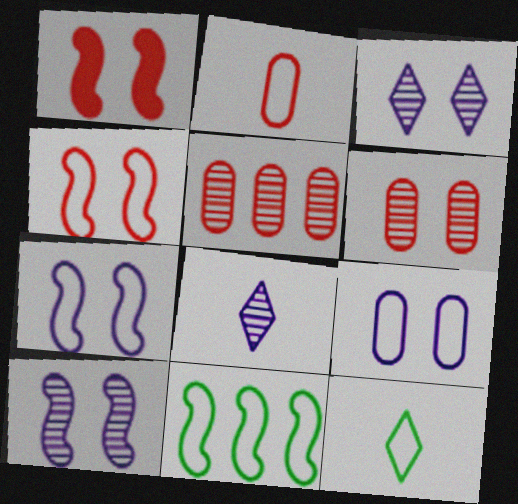[]